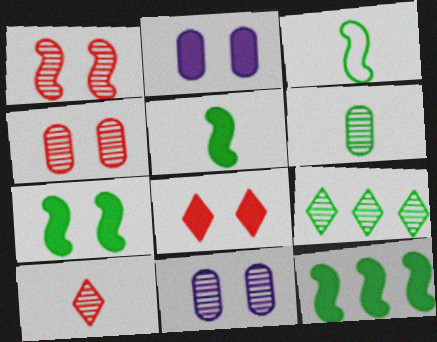[[2, 7, 8], 
[5, 7, 12]]